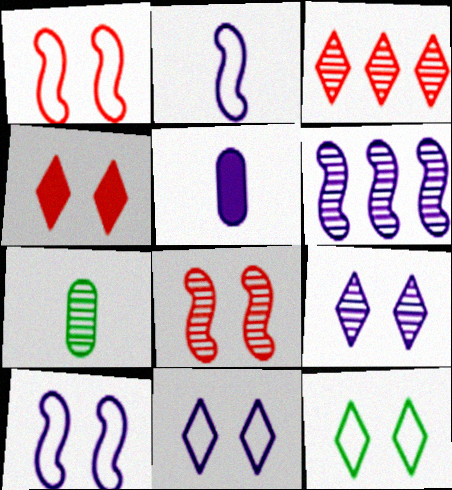[[4, 9, 12], 
[5, 6, 11]]